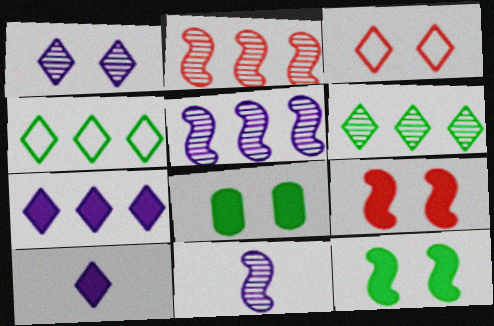[[3, 6, 10]]